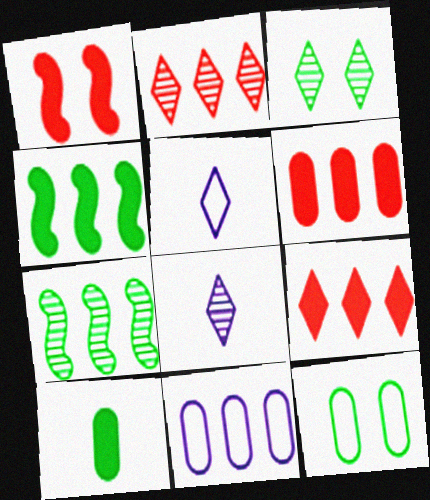[[2, 3, 8], 
[2, 4, 11], 
[3, 5, 9], 
[7, 9, 11]]